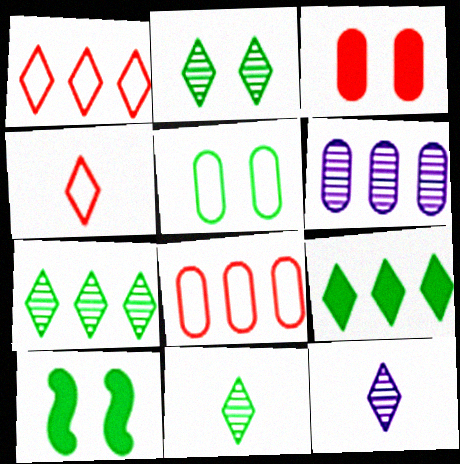[[2, 5, 10], 
[2, 7, 11], 
[4, 6, 10], 
[8, 10, 12]]